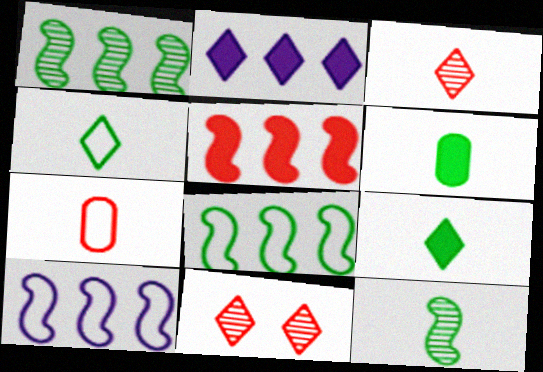[[1, 5, 10], 
[2, 4, 11], 
[4, 6, 12], 
[5, 7, 11], 
[6, 10, 11]]